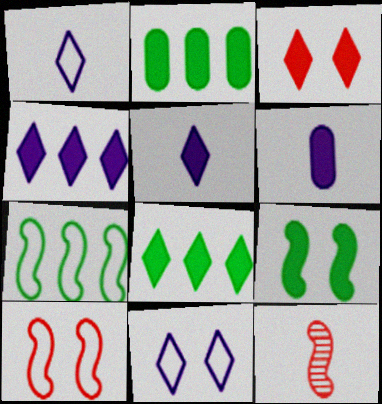[[2, 11, 12], 
[3, 5, 8]]